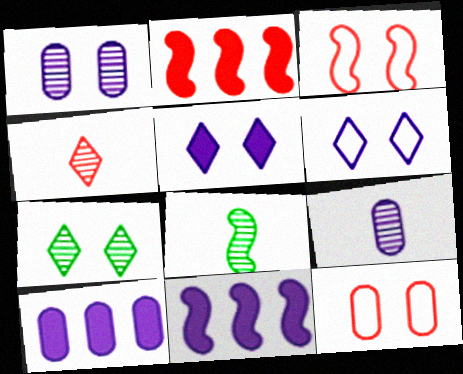[[2, 4, 12], 
[3, 8, 11], 
[4, 8, 9], 
[6, 9, 11]]